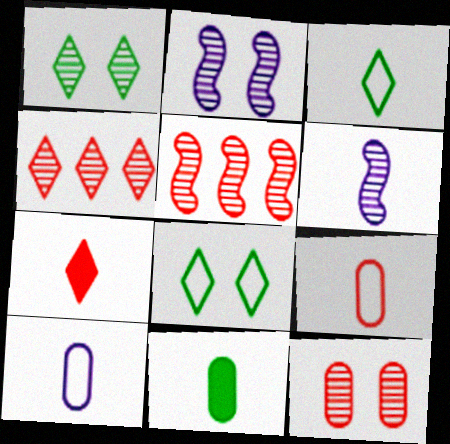[[1, 2, 12]]